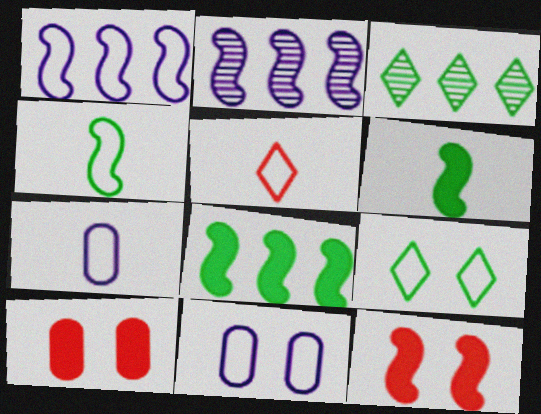[[2, 4, 12], 
[3, 7, 12], 
[4, 5, 7]]